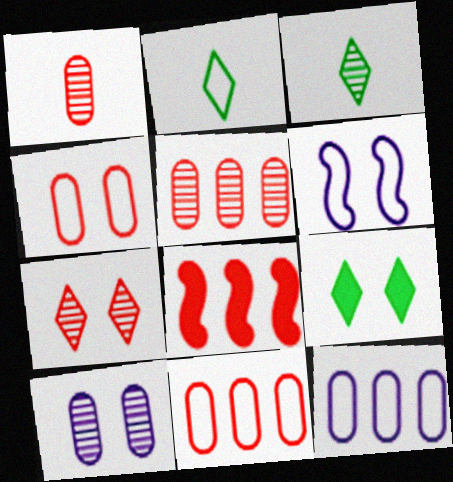[[2, 6, 11], 
[2, 8, 10]]